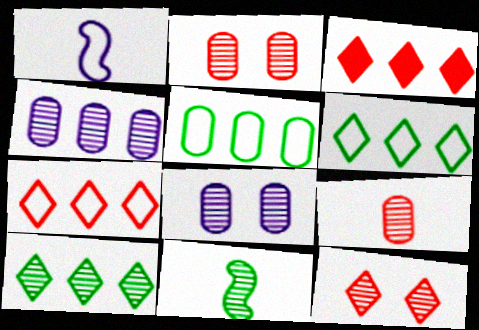[[4, 11, 12]]